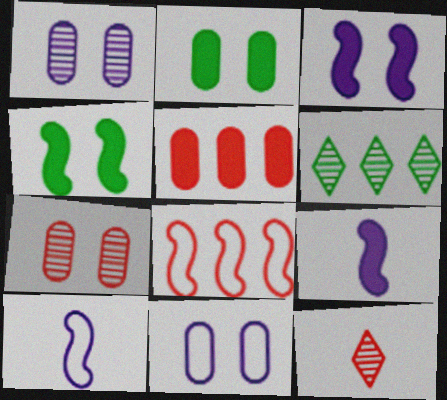[[2, 7, 11]]